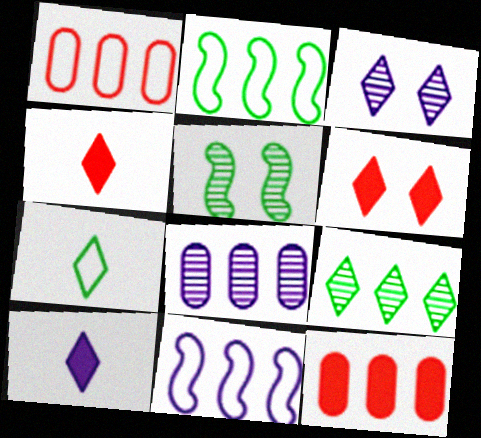[[1, 5, 10], 
[9, 11, 12]]